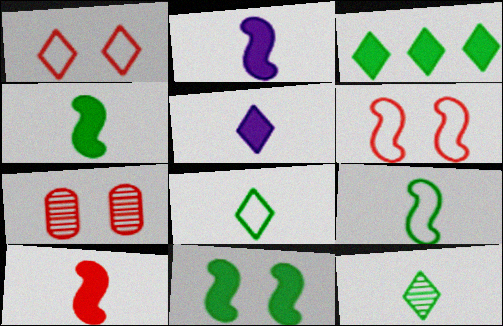[[2, 4, 10]]